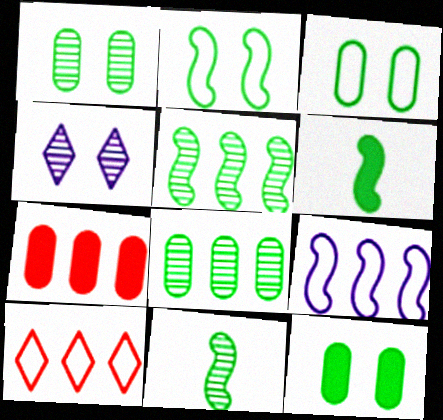[[1, 3, 12], 
[2, 5, 6]]